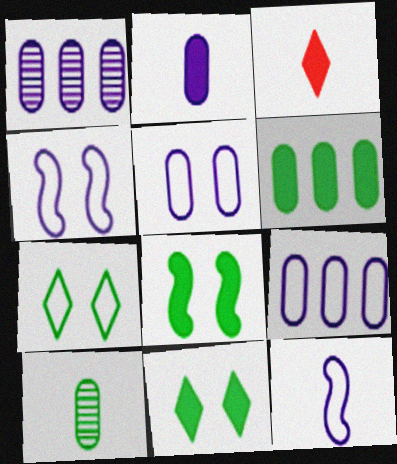[[1, 2, 5], 
[3, 10, 12]]